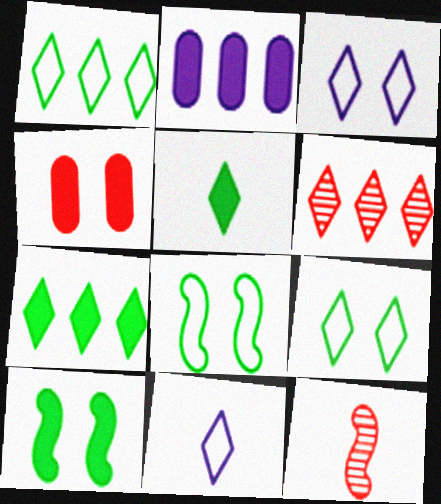[[2, 9, 12], 
[3, 5, 6]]